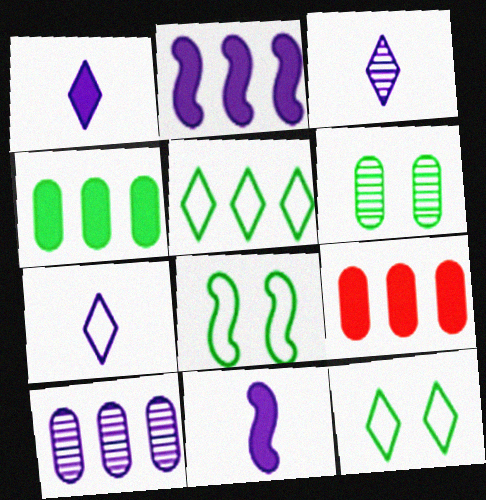[[1, 3, 7], 
[3, 8, 9]]